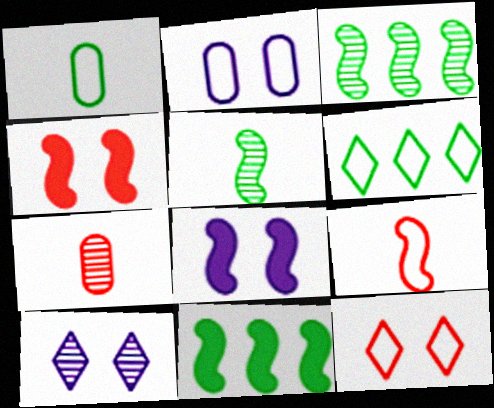[[2, 6, 9], 
[2, 8, 10], 
[3, 7, 10], 
[3, 8, 9], 
[6, 7, 8]]